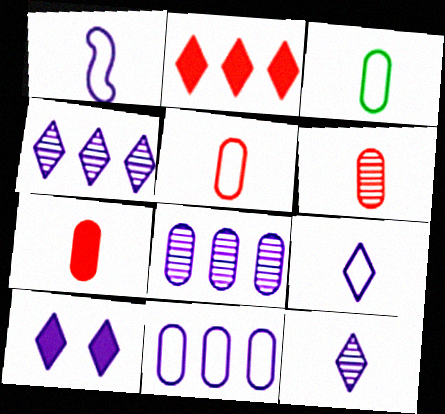[[1, 8, 10], 
[4, 9, 10], 
[5, 6, 7]]